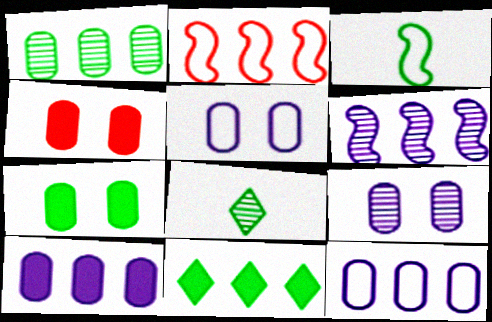[]